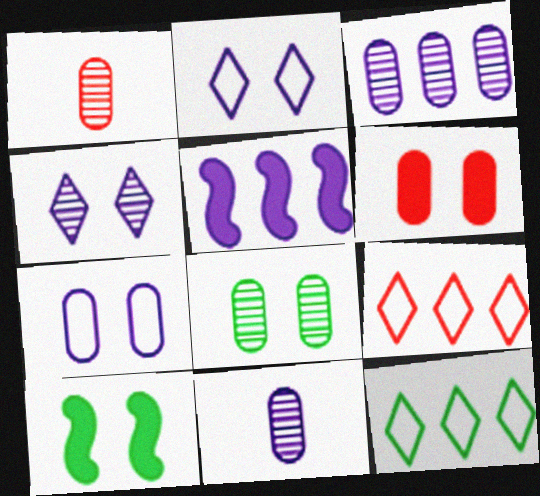[[1, 3, 8], 
[2, 5, 11], 
[6, 7, 8], 
[9, 10, 11]]